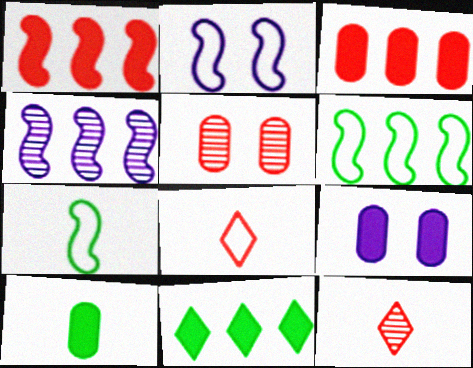[[1, 4, 6], 
[1, 5, 8], 
[3, 9, 10], 
[6, 9, 12]]